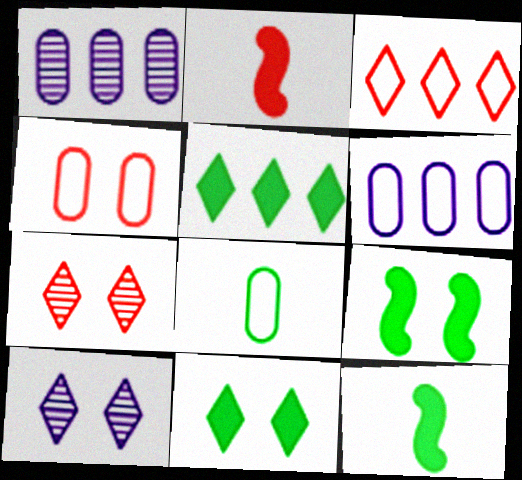[[4, 6, 8], 
[4, 9, 10], 
[6, 7, 12]]